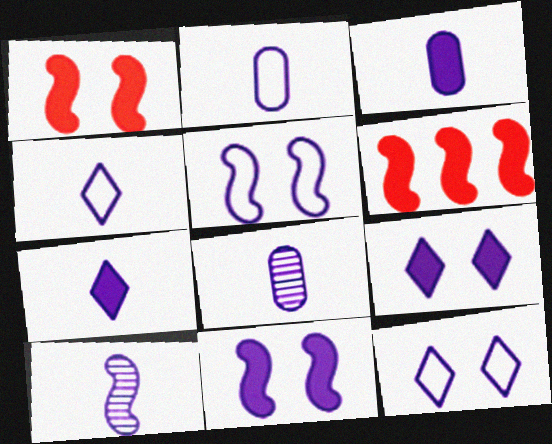[[2, 3, 8], 
[2, 7, 10], 
[3, 4, 10]]